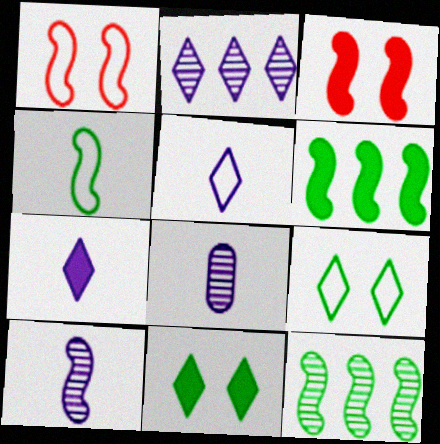[[1, 6, 10]]